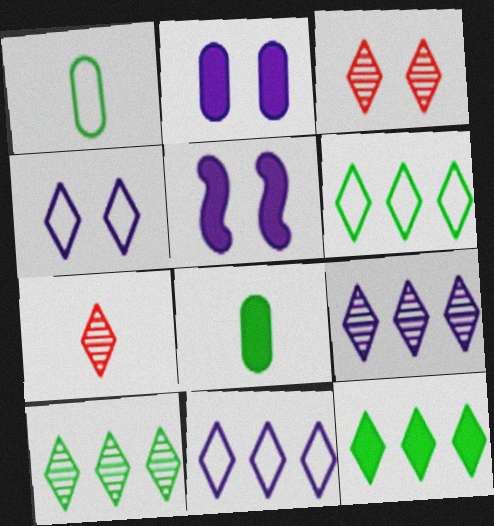[[4, 7, 12], 
[6, 10, 12]]